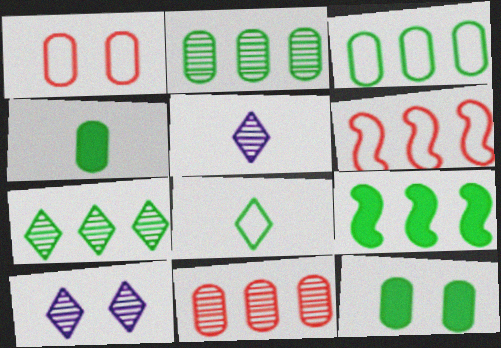[[1, 5, 9], 
[3, 7, 9], 
[4, 6, 10], 
[5, 6, 12]]